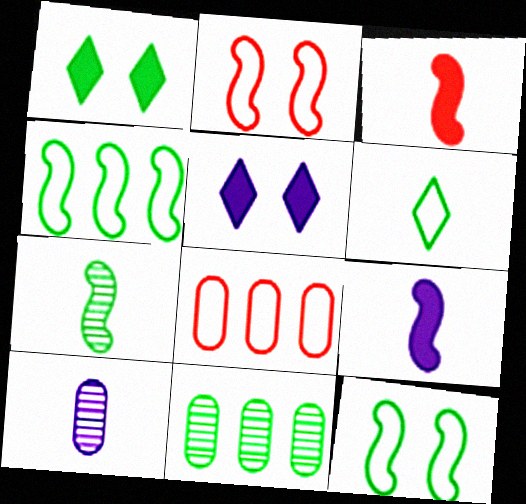[[3, 6, 10], 
[5, 7, 8]]